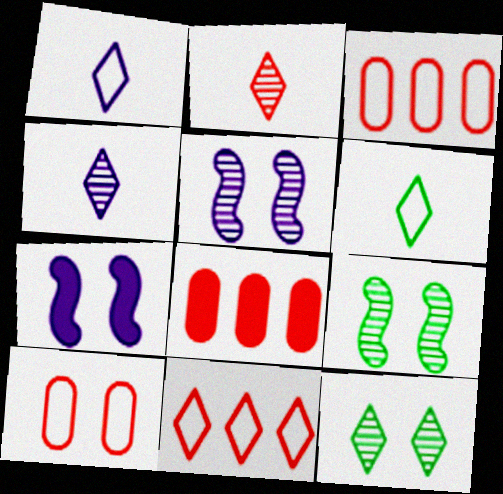[[1, 8, 9], 
[5, 6, 8], 
[7, 10, 12]]